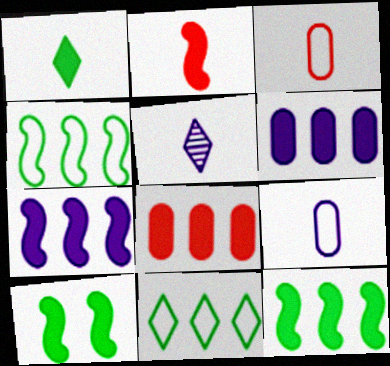[[2, 7, 10]]